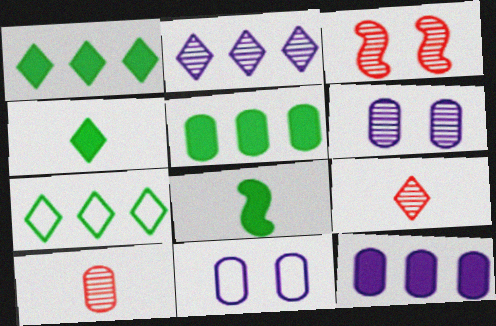[[5, 10, 11]]